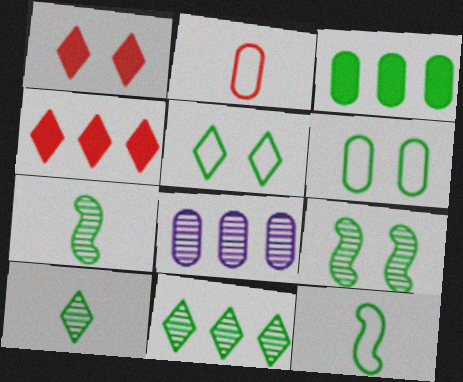[[1, 8, 12], 
[3, 5, 7]]